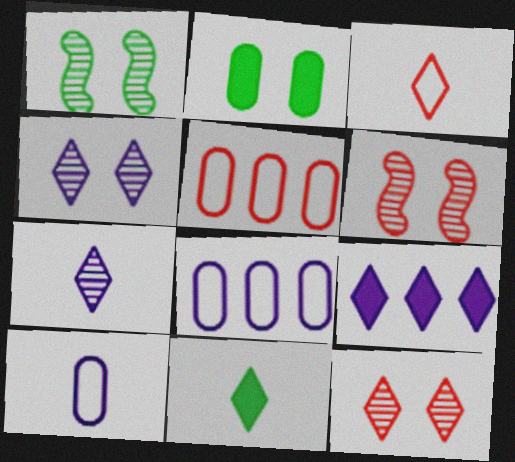[[3, 7, 11], 
[6, 8, 11]]